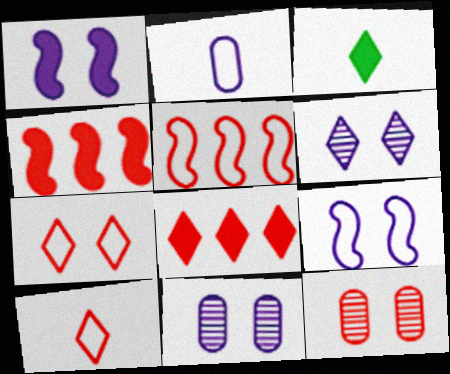[[3, 5, 11], 
[4, 10, 12]]